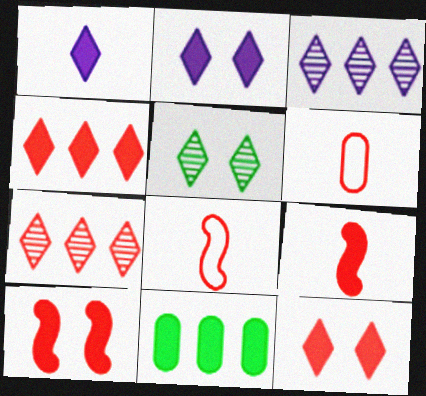[[1, 10, 11], 
[2, 9, 11], 
[6, 7, 10]]